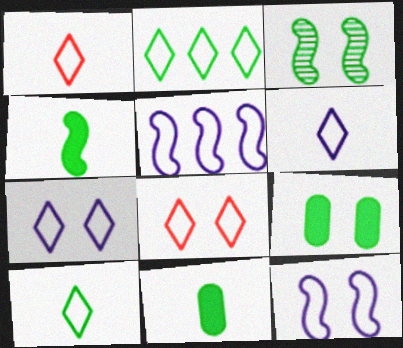[[1, 2, 7], 
[1, 6, 10], 
[2, 3, 11], 
[2, 6, 8]]